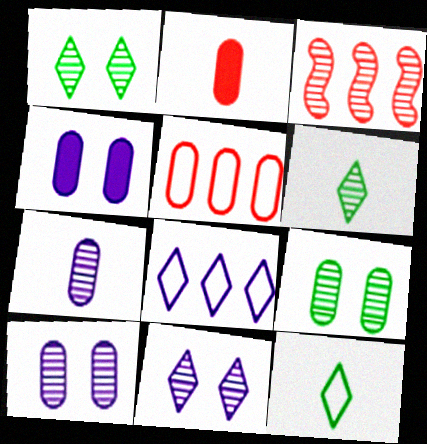[[1, 3, 7], 
[3, 4, 12], 
[3, 6, 10]]